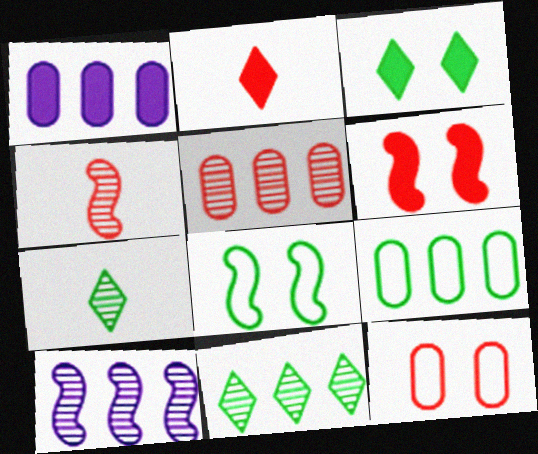[[1, 5, 9], 
[5, 10, 11]]